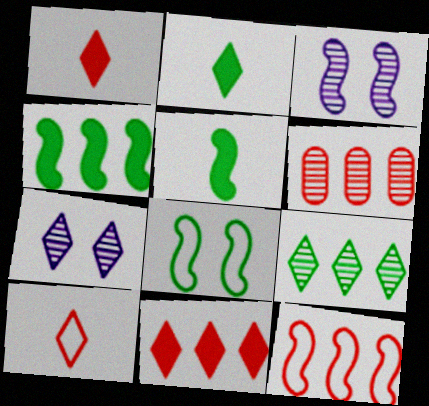[[3, 5, 12], 
[6, 11, 12]]